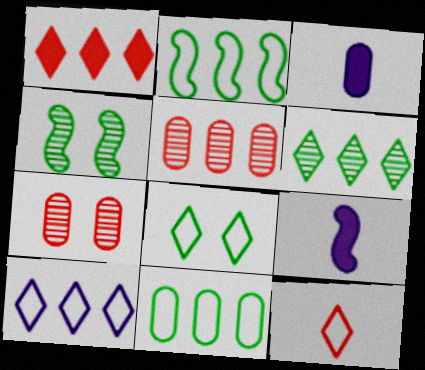[[1, 6, 10], 
[3, 7, 11], 
[5, 8, 9], 
[8, 10, 12]]